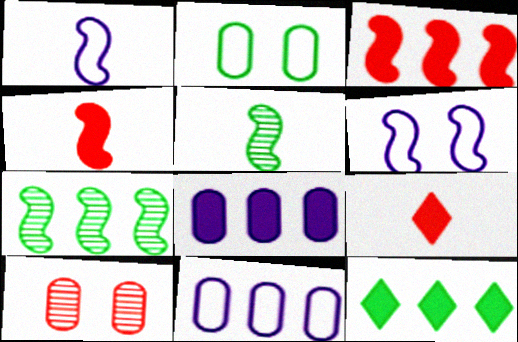[[1, 4, 5], 
[1, 10, 12], 
[2, 5, 12], 
[3, 5, 6], 
[3, 8, 12], 
[4, 6, 7]]